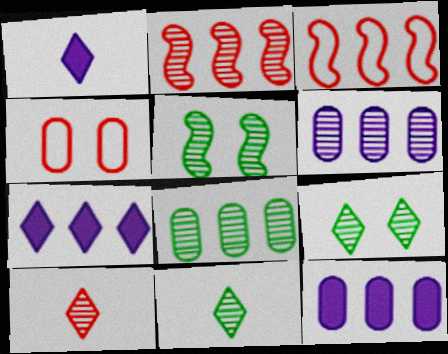[[3, 7, 8], 
[5, 6, 10], 
[5, 8, 11]]